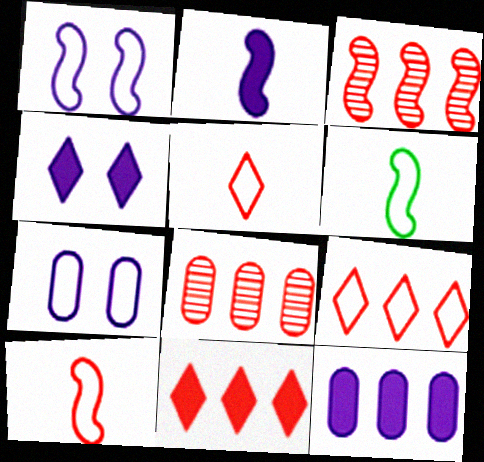[[2, 4, 12], 
[4, 6, 8], 
[6, 7, 9]]